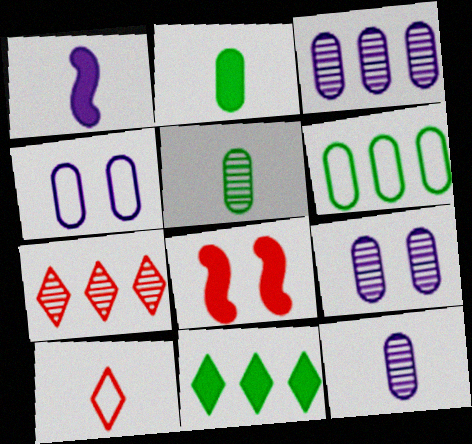[[1, 5, 10], 
[3, 9, 12]]